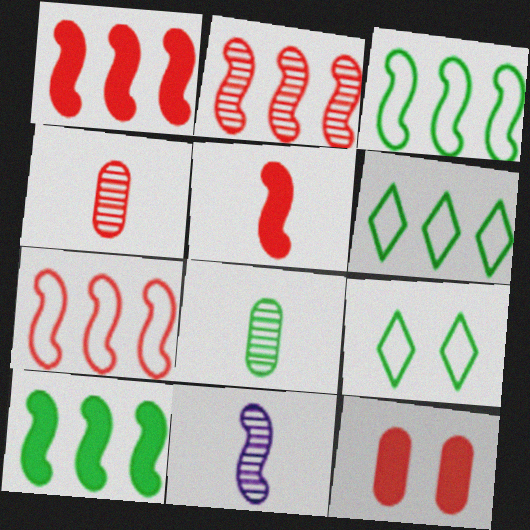[[1, 2, 7], 
[6, 11, 12], 
[8, 9, 10]]